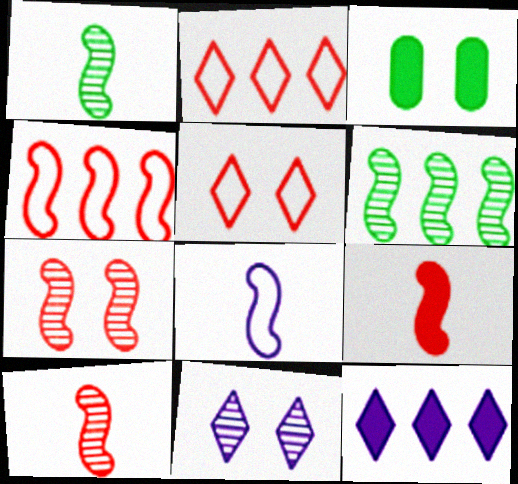[[1, 8, 9], 
[3, 9, 12], 
[4, 7, 9]]